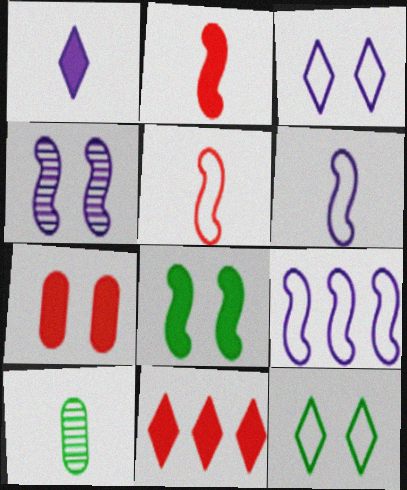[[1, 5, 10], 
[2, 7, 11], 
[4, 7, 12]]